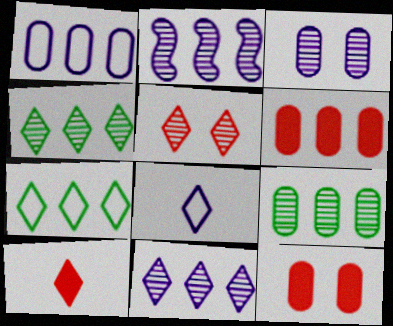[[1, 6, 9], 
[2, 6, 7]]